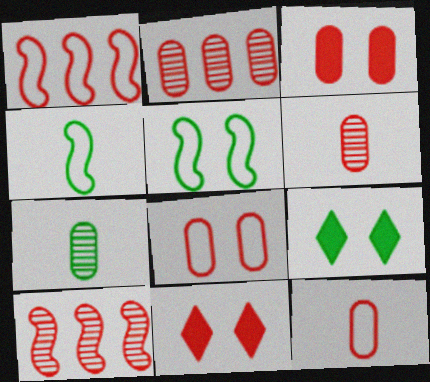[[1, 6, 11], 
[2, 3, 12], 
[10, 11, 12]]